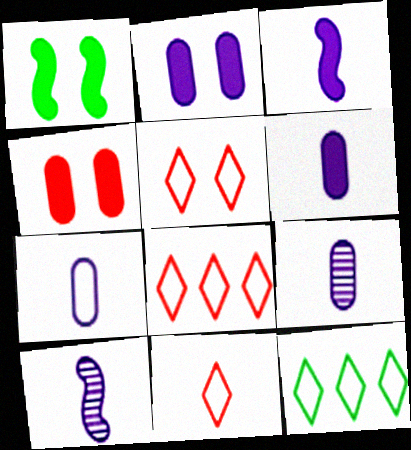[[1, 8, 9], 
[4, 10, 12], 
[5, 8, 11], 
[6, 7, 9]]